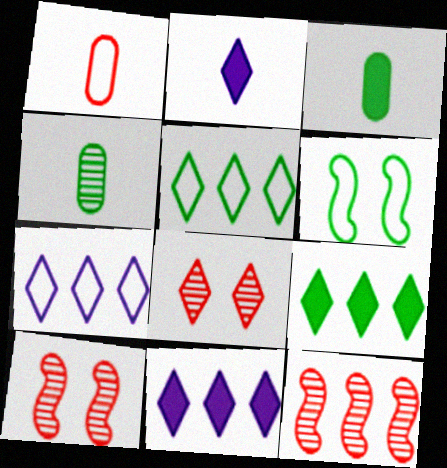[[1, 6, 7], 
[2, 5, 8], 
[3, 7, 10], 
[4, 6, 9]]